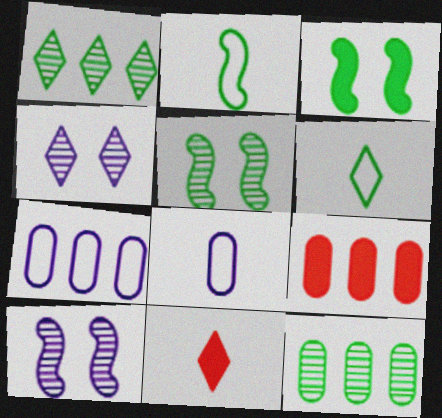[[2, 4, 9], 
[3, 6, 12], 
[5, 7, 11], 
[6, 9, 10], 
[7, 9, 12]]